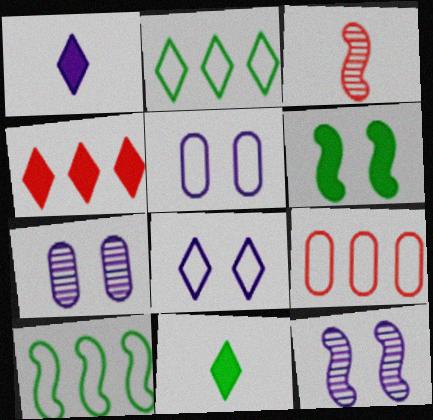[[9, 11, 12]]